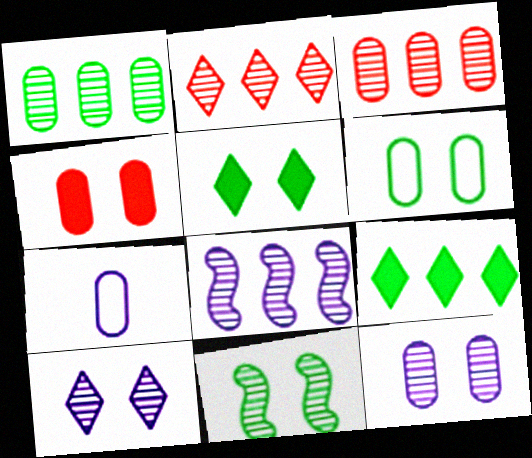[[1, 2, 8], 
[1, 4, 7], 
[4, 6, 12], 
[5, 6, 11]]